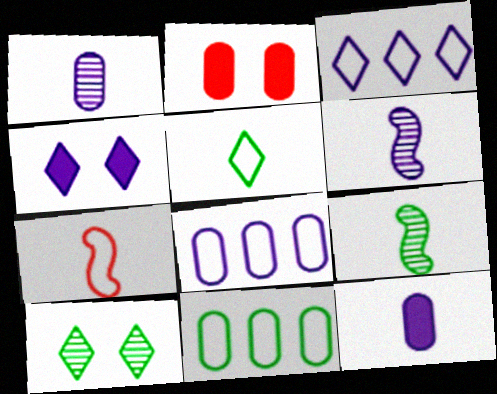[[1, 2, 11], 
[2, 3, 9], 
[4, 6, 8]]